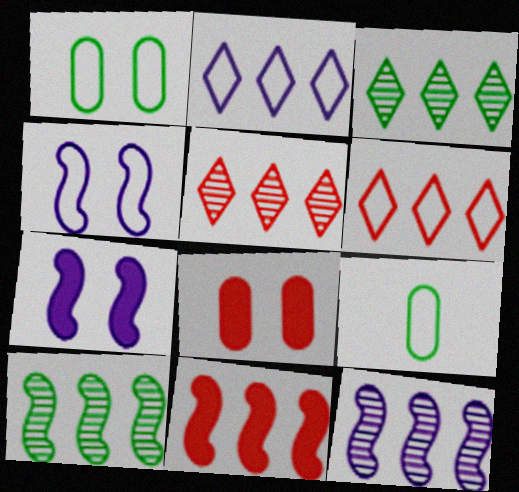[[4, 6, 9], 
[5, 7, 9]]